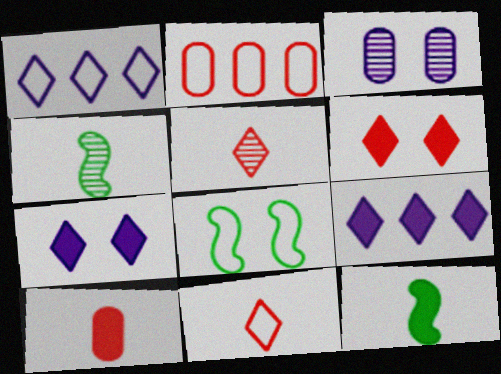[[2, 4, 7], 
[3, 6, 8]]